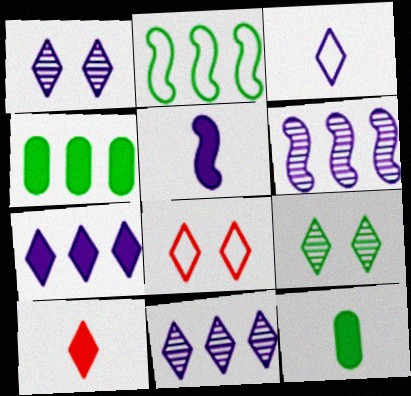[[1, 3, 7], 
[2, 9, 12], 
[5, 10, 12], 
[6, 8, 12]]